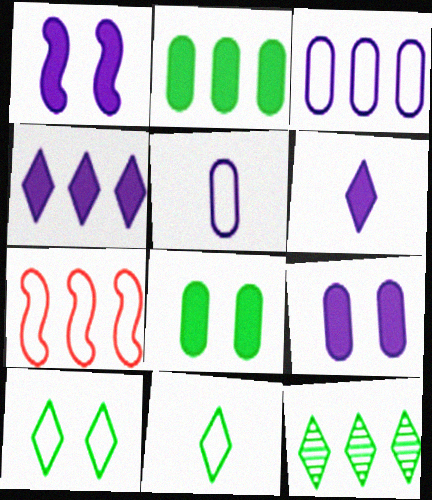[[5, 7, 10]]